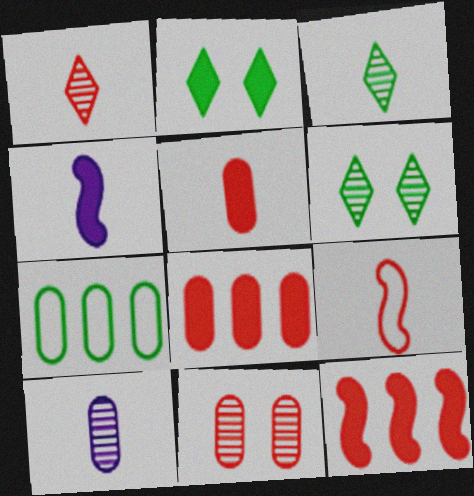[[1, 5, 9], 
[2, 4, 8]]